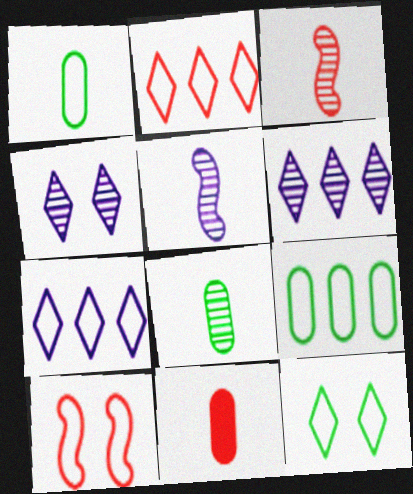[[1, 7, 10]]